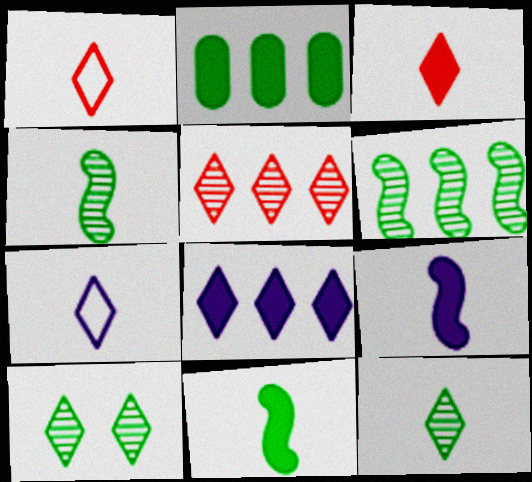[[1, 8, 10], 
[3, 7, 12]]